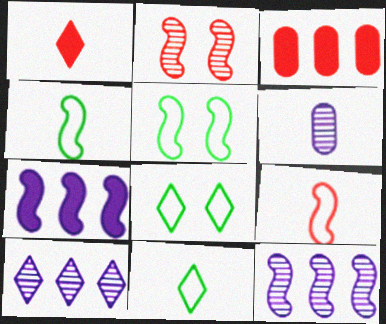[[1, 4, 6], 
[1, 8, 10], 
[2, 4, 7]]